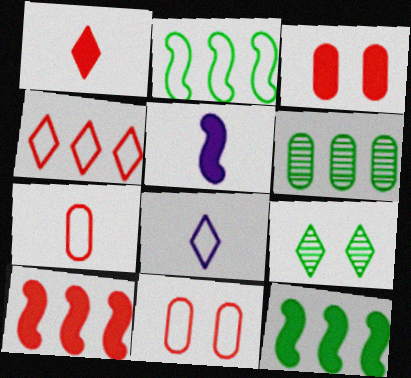[[1, 3, 10], 
[2, 8, 11]]